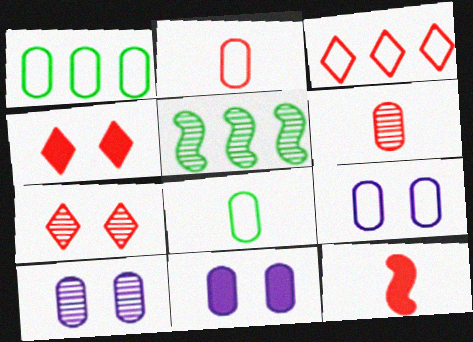[[1, 2, 9], 
[1, 6, 11], 
[9, 10, 11]]